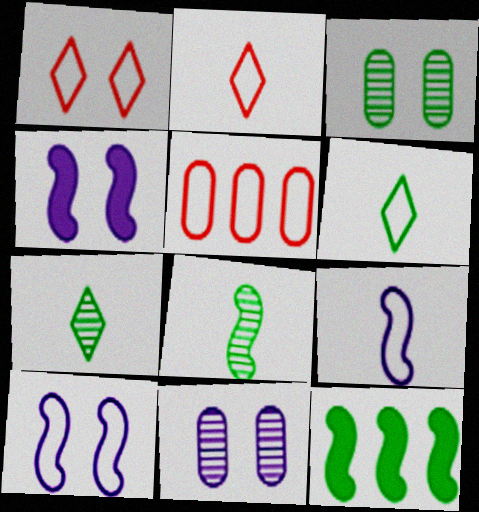[[1, 3, 4], 
[2, 11, 12], 
[3, 6, 12], 
[4, 5, 7], 
[5, 6, 10]]